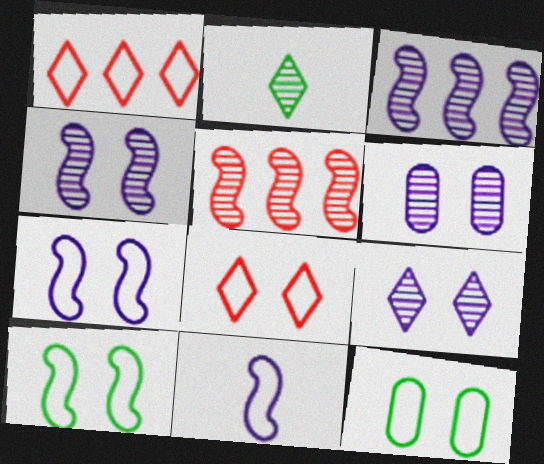[[1, 11, 12], 
[2, 5, 6], 
[4, 6, 9], 
[7, 8, 12]]